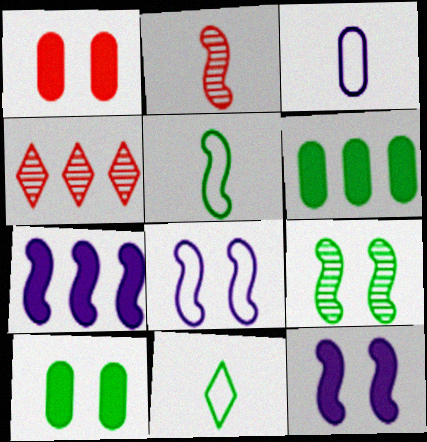[[6, 9, 11]]